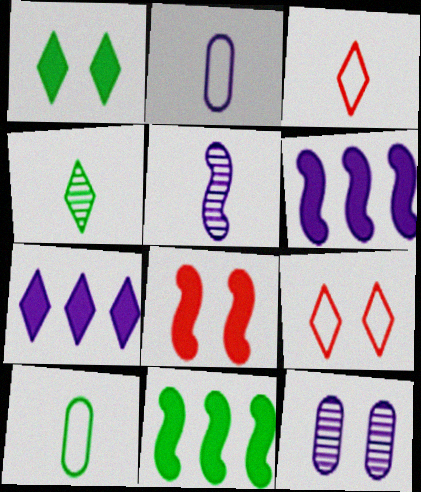[[3, 11, 12], 
[4, 7, 9]]